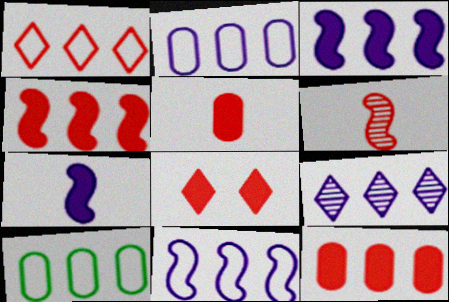[[1, 10, 11], 
[2, 3, 9], 
[4, 5, 8], 
[4, 9, 10]]